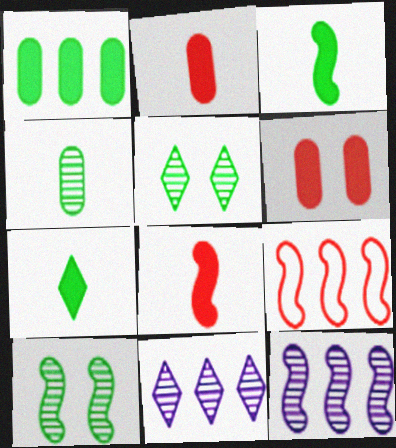[[1, 9, 11]]